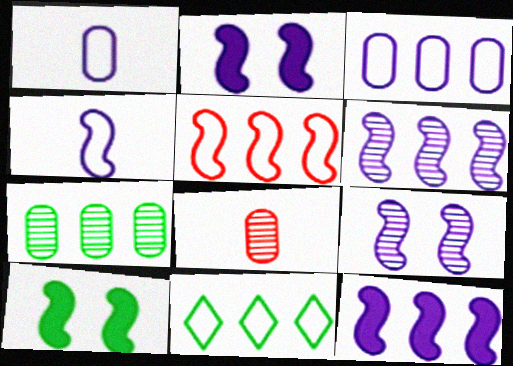[[2, 4, 6], 
[2, 8, 11], 
[3, 5, 11], 
[4, 9, 12]]